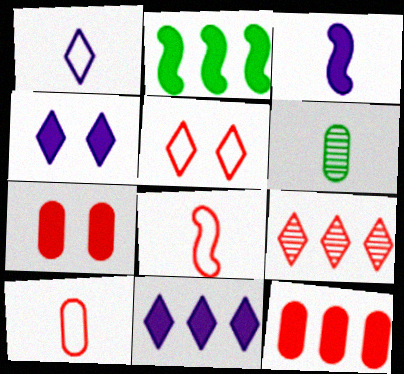[[2, 11, 12], 
[7, 8, 9]]